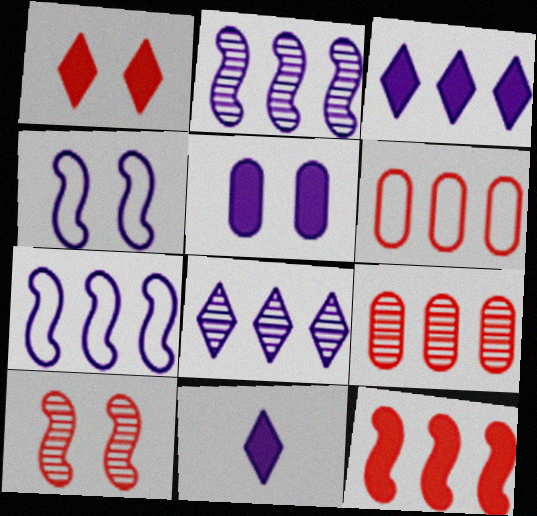[]